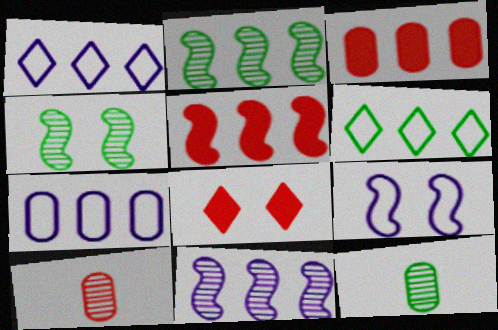[[1, 2, 3], 
[3, 6, 11]]